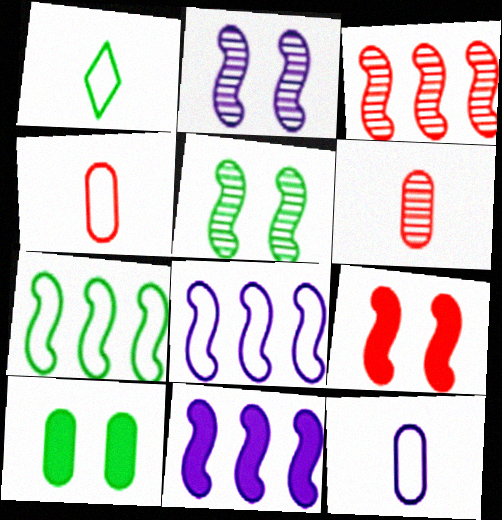[[3, 7, 11]]